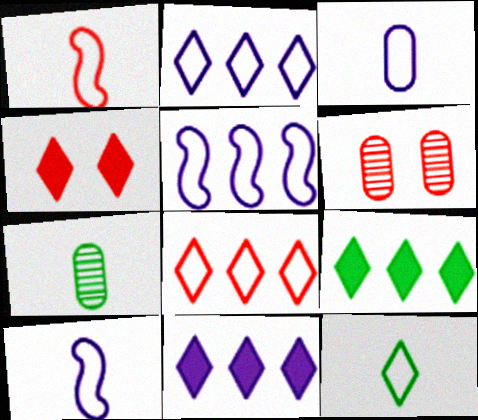[[1, 3, 12], 
[4, 5, 7], 
[6, 9, 10]]